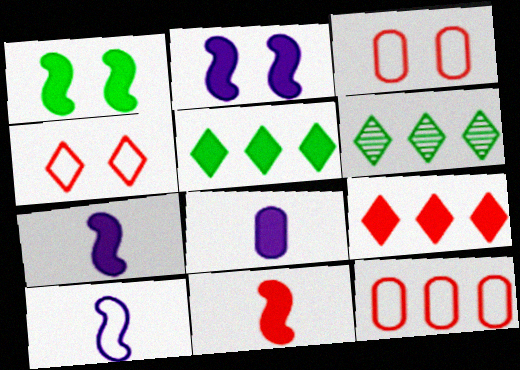[[1, 8, 9], 
[3, 6, 7]]